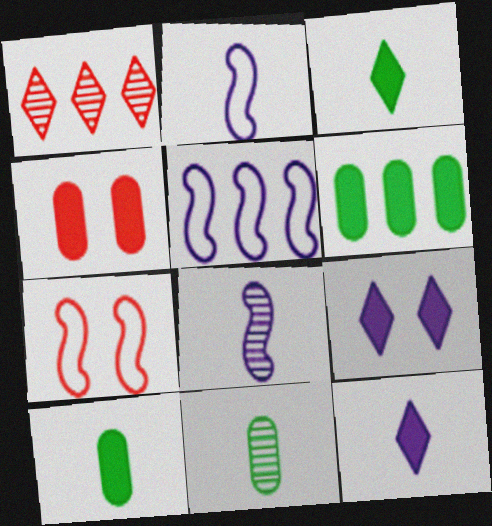[[1, 5, 6]]